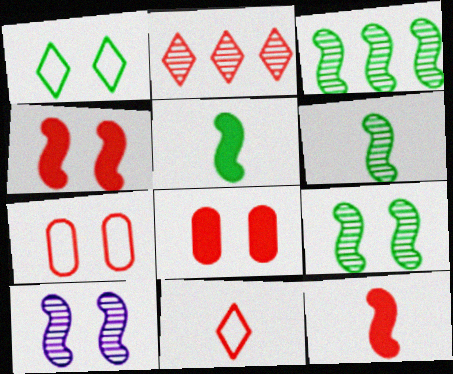[[1, 8, 10], 
[2, 7, 12], 
[3, 6, 9]]